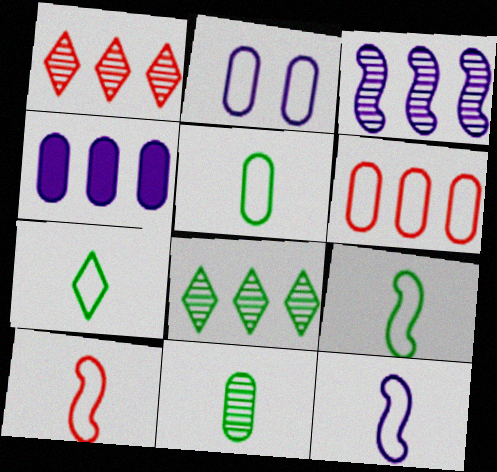[[2, 5, 6], 
[5, 7, 9], 
[9, 10, 12]]